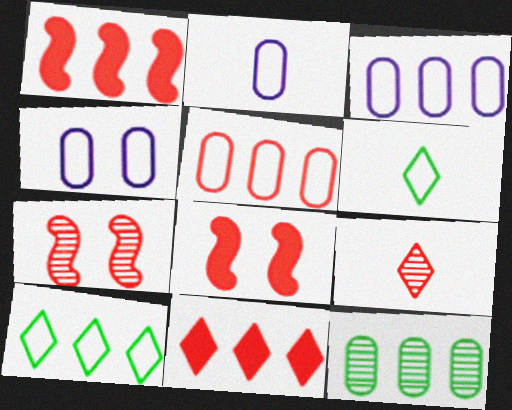[[2, 3, 4], 
[5, 8, 9]]